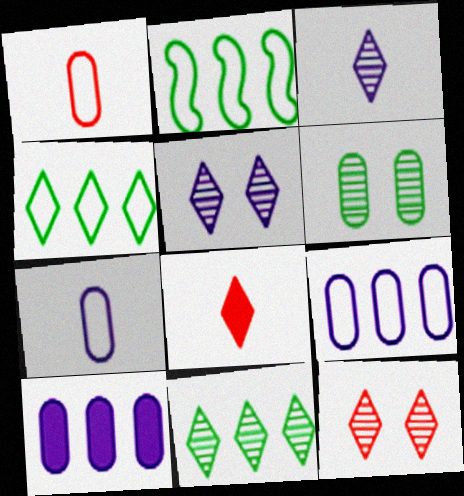[[1, 6, 10], 
[3, 11, 12], 
[4, 5, 8]]